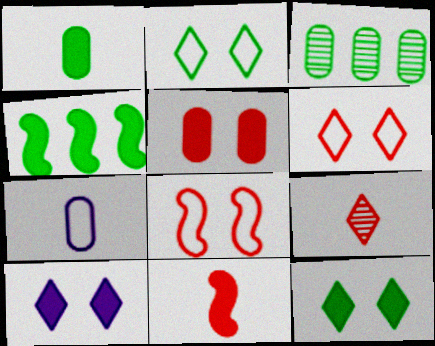[[1, 4, 12], 
[3, 5, 7]]